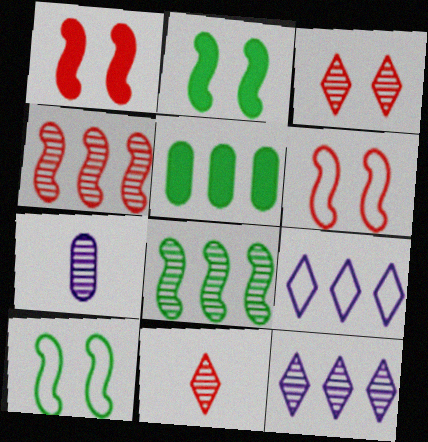[[3, 7, 8], 
[4, 5, 9]]